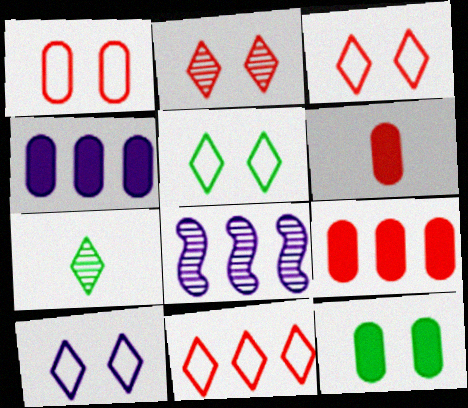[[3, 5, 10], 
[4, 6, 12], 
[5, 6, 8]]